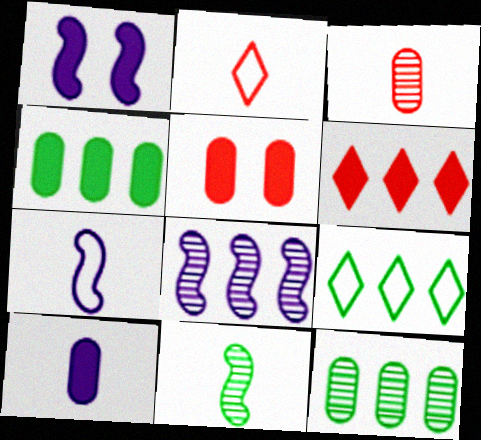[[1, 2, 12], 
[1, 3, 9], 
[1, 7, 8], 
[2, 10, 11], 
[4, 5, 10]]